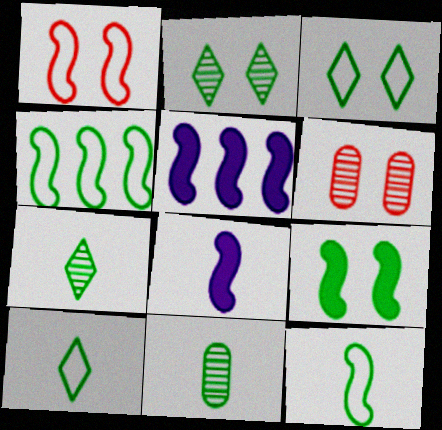[[5, 6, 10]]